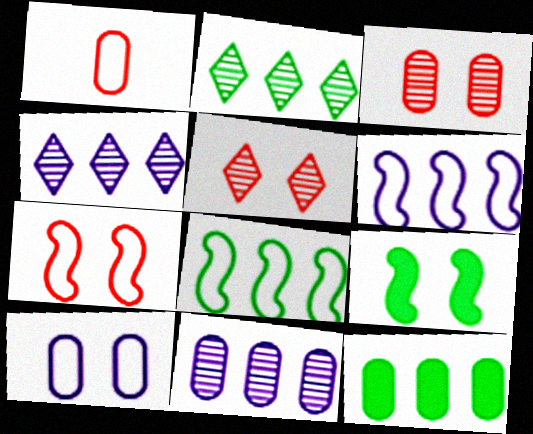[[1, 4, 9], 
[2, 8, 12], 
[5, 9, 10]]